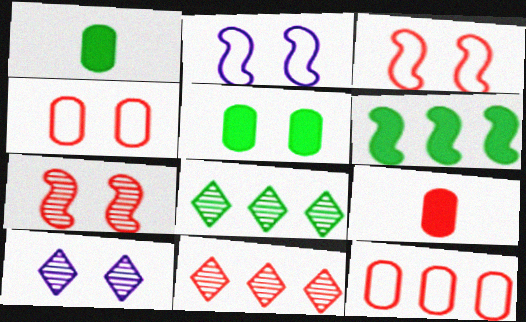[[1, 2, 11], 
[2, 8, 9], 
[3, 5, 10], 
[3, 9, 11]]